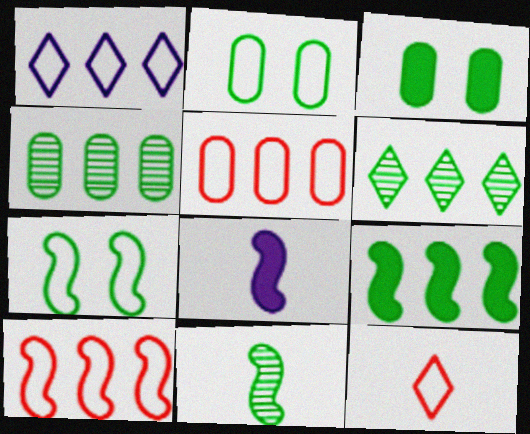[[7, 9, 11]]